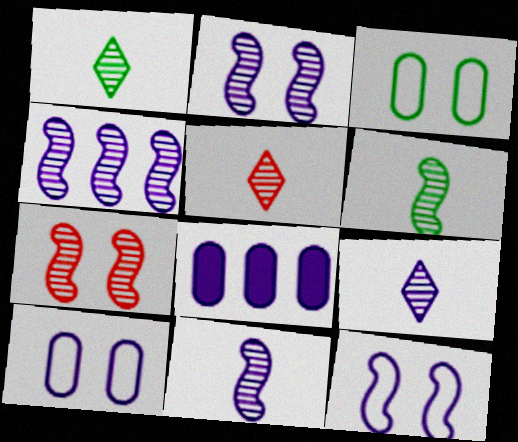[[1, 5, 9], 
[2, 4, 11], 
[4, 6, 7], 
[8, 9, 12]]